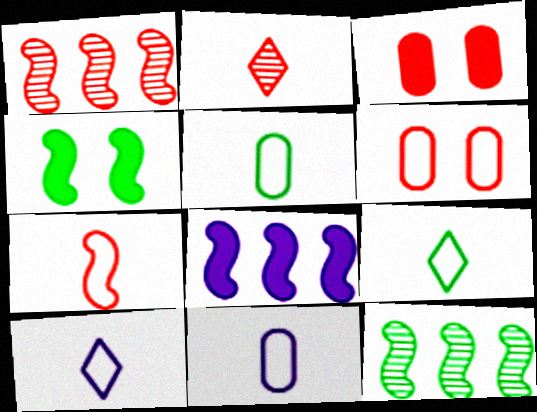[[3, 10, 12], 
[5, 7, 10], 
[7, 9, 11]]